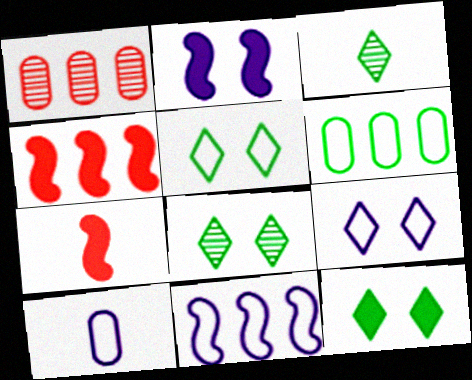[[3, 7, 10], 
[4, 8, 10], 
[5, 8, 12], 
[9, 10, 11]]